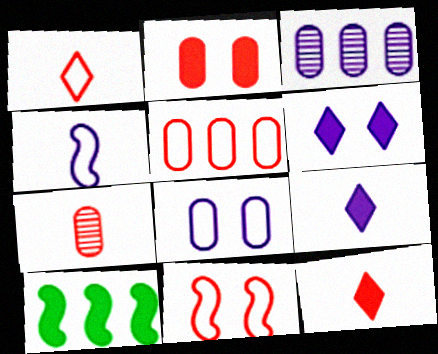[[1, 5, 11], 
[2, 5, 7], 
[2, 9, 10], 
[3, 4, 6]]